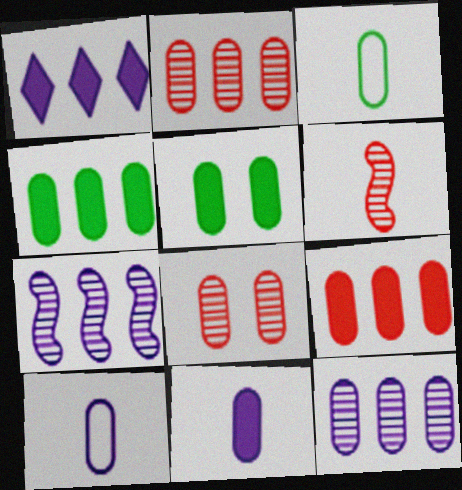[[2, 5, 10], 
[4, 8, 10], 
[5, 9, 11]]